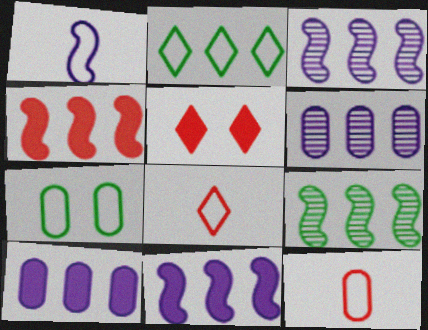[[2, 4, 6]]